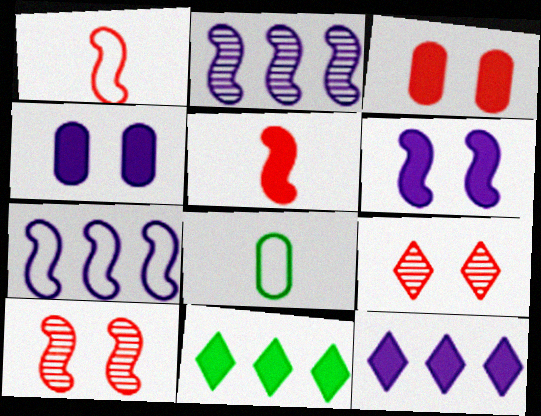[[4, 5, 11], 
[8, 10, 12]]